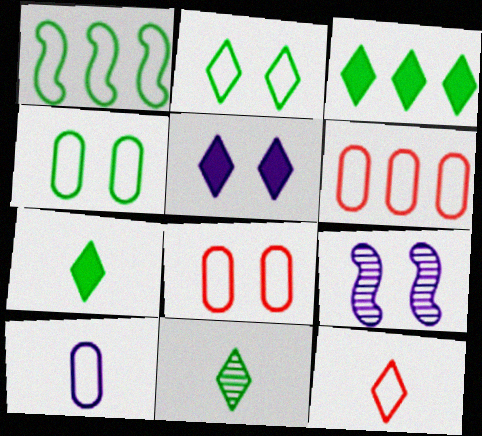[[2, 3, 11], 
[4, 6, 10], 
[6, 7, 9]]